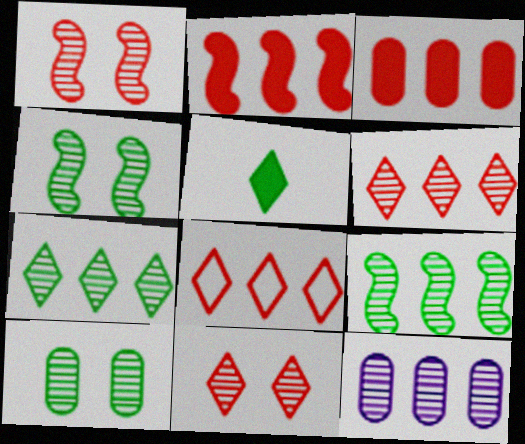[[6, 9, 12]]